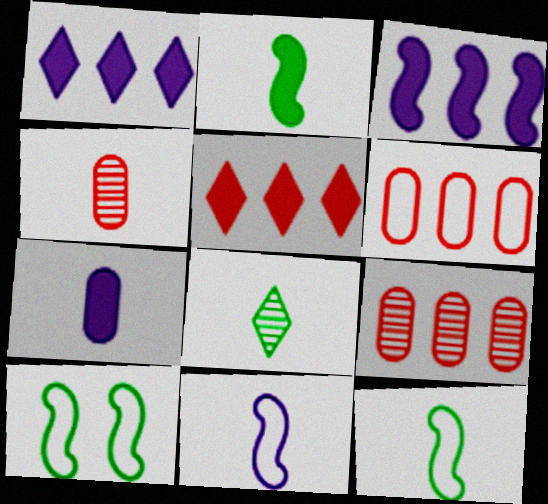[[1, 4, 10]]